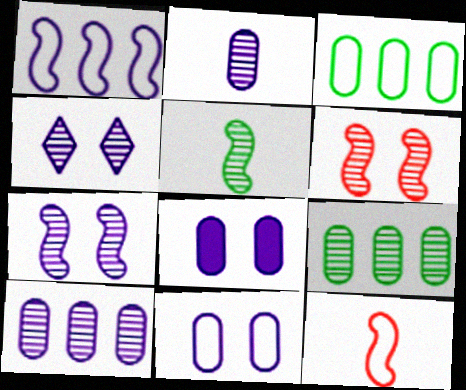[]